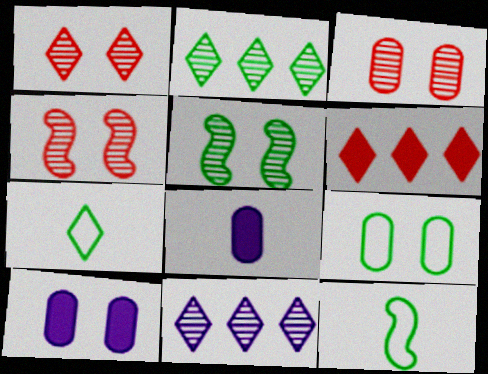[[1, 3, 4], 
[3, 9, 10]]